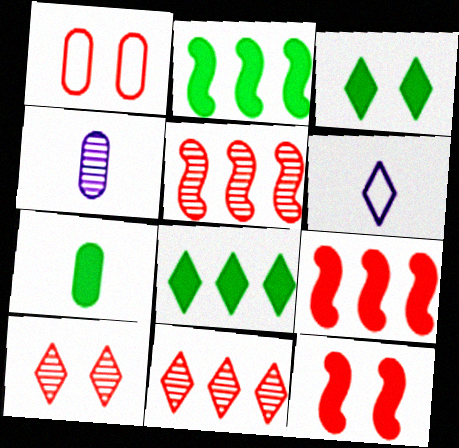[[1, 10, 12], 
[2, 3, 7], 
[3, 6, 11], 
[6, 8, 10]]